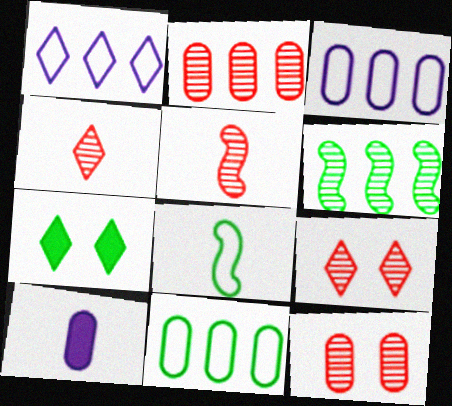[[1, 4, 7], 
[2, 5, 9], 
[3, 5, 7], 
[4, 8, 10], 
[10, 11, 12]]